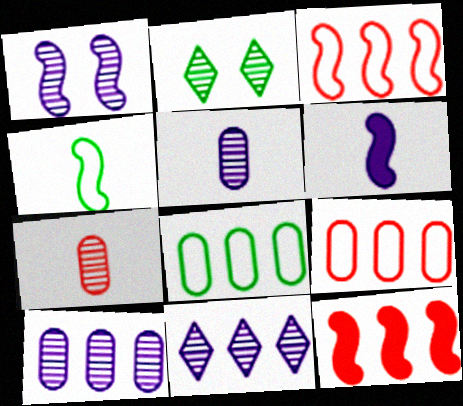[[1, 4, 12], 
[1, 5, 11], 
[2, 6, 9], 
[8, 11, 12]]